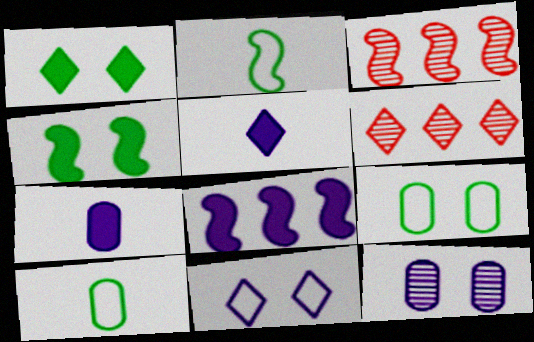[[3, 5, 9]]